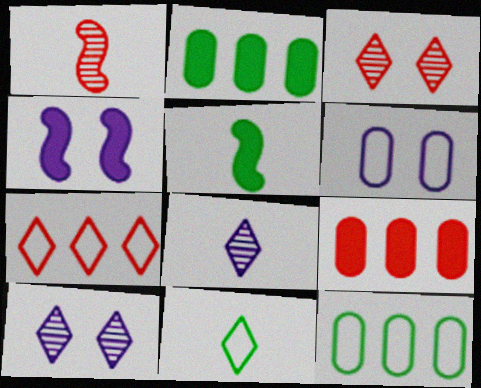[[4, 6, 10]]